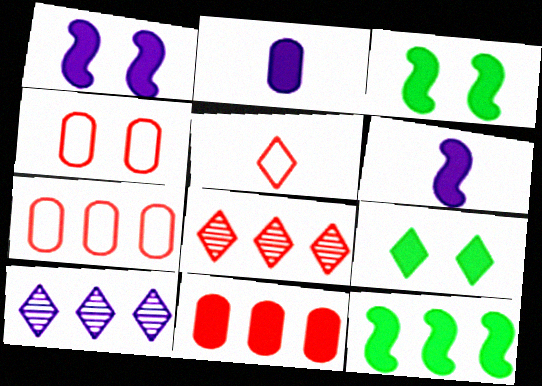[[5, 9, 10], 
[6, 9, 11], 
[7, 10, 12]]